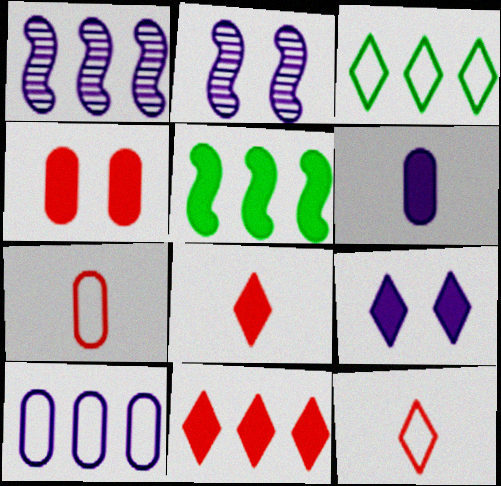[]